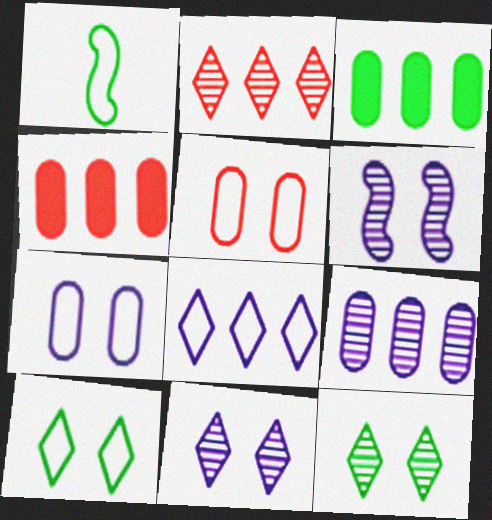[[1, 3, 12], 
[1, 4, 11], 
[1, 5, 8]]